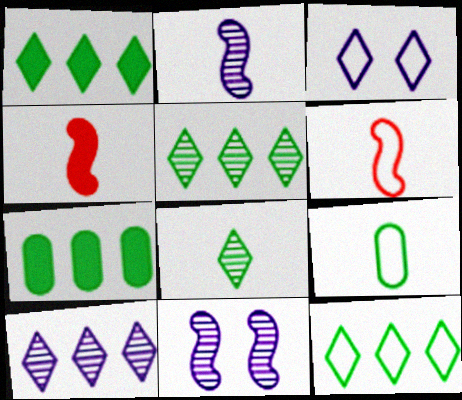[[1, 5, 12]]